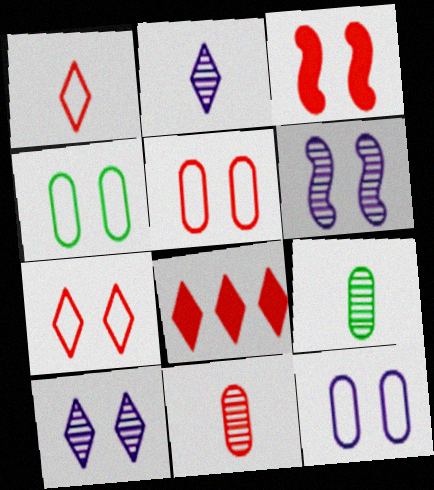[[3, 4, 10], 
[4, 5, 12]]